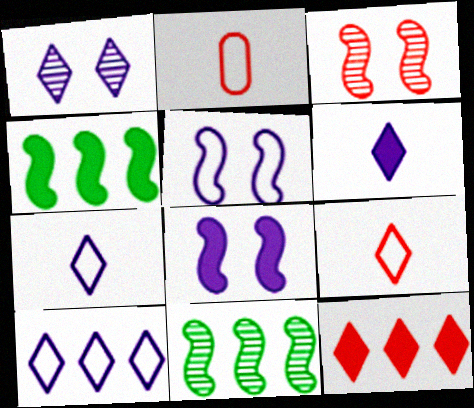[[1, 2, 4], 
[1, 6, 10], 
[2, 3, 12]]